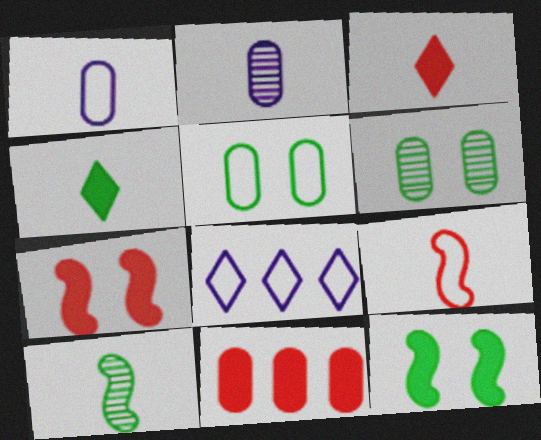[[1, 3, 10], 
[1, 6, 11], 
[2, 4, 9], 
[2, 5, 11], 
[3, 7, 11], 
[5, 8, 9]]